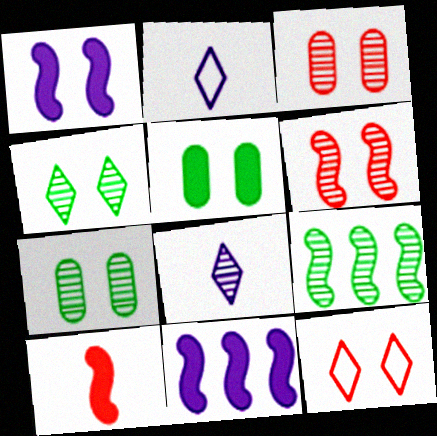[[1, 7, 12], 
[3, 8, 9]]